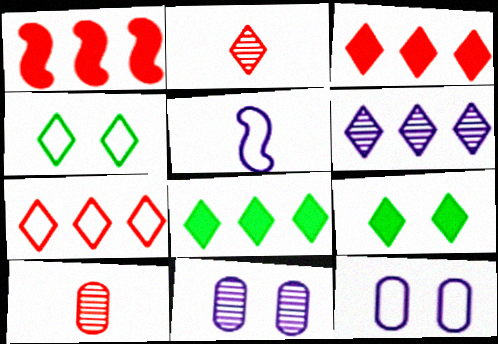[[6, 7, 8]]